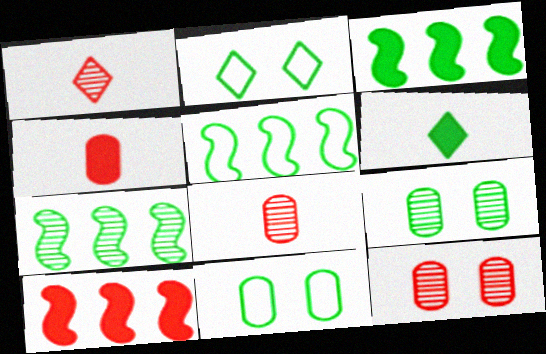[[3, 5, 7], 
[5, 6, 9], 
[6, 7, 11]]